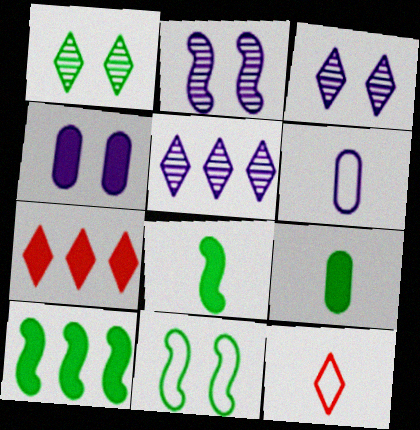[[4, 7, 8]]